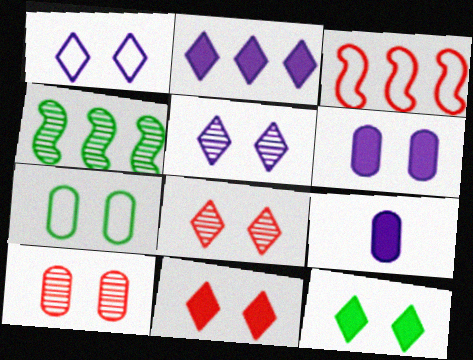[[1, 8, 12], 
[6, 7, 10]]